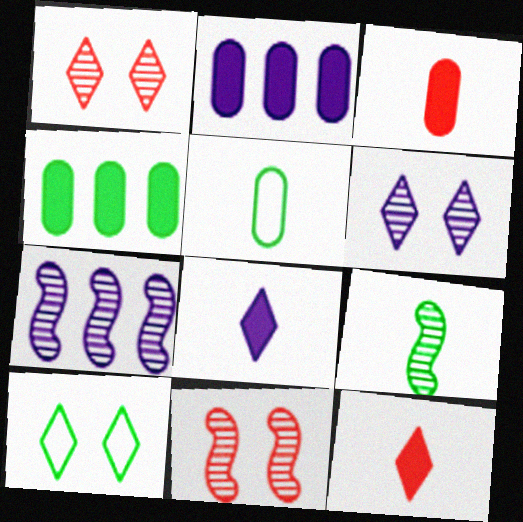[[3, 7, 10], 
[4, 9, 10], 
[7, 9, 11]]